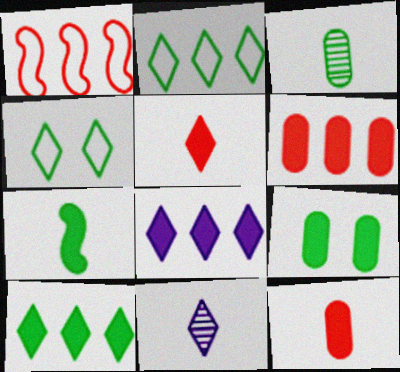[[1, 9, 11], 
[7, 9, 10]]